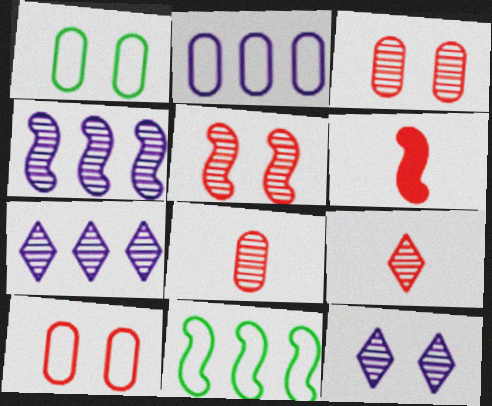[[1, 6, 7]]